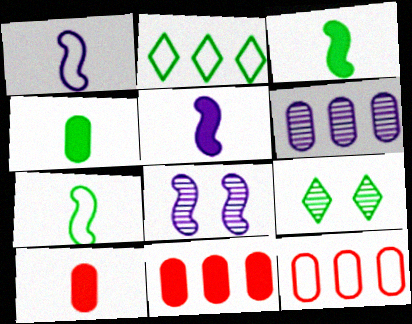[[1, 9, 11], 
[2, 8, 10], 
[5, 9, 12]]